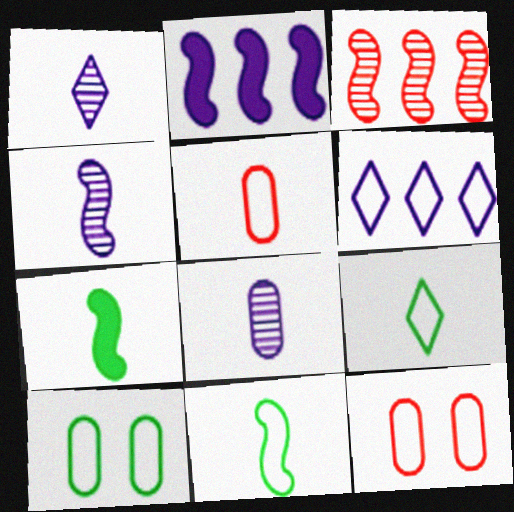[[1, 4, 8], 
[1, 5, 7], 
[6, 11, 12]]